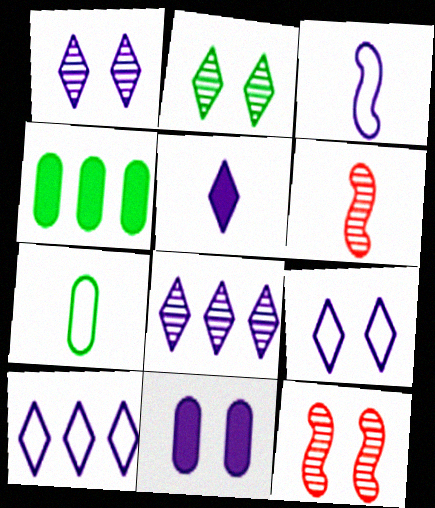[[1, 5, 10], 
[3, 8, 11], 
[4, 6, 9], 
[5, 6, 7], 
[5, 8, 9]]